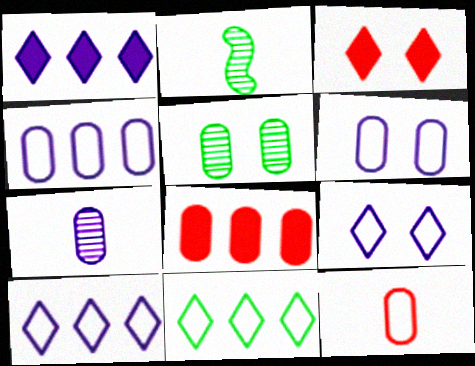[[2, 3, 4], 
[2, 8, 9]]